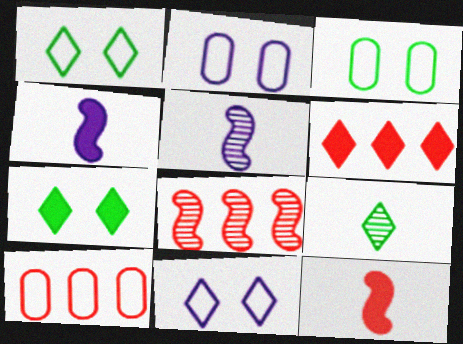[[3, 5, 6], 
[5, 7, 10], 
[6, 8, 10], 
[6, 9, 11]]